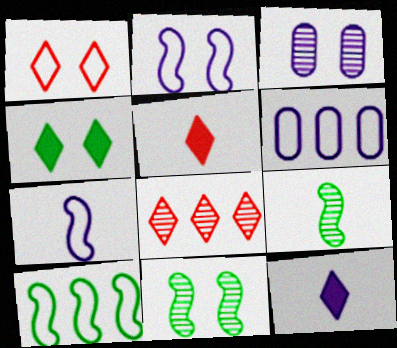[[1, 5, 8], 
[3, 5, 10], 
[3, 8, 9], 
[5, 6, 11]]